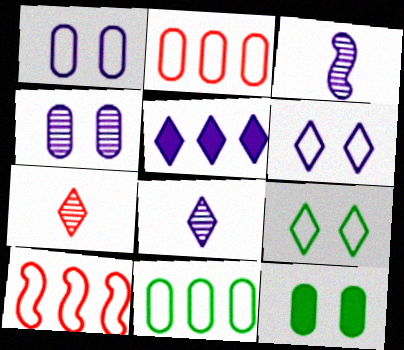[[1, 3, 5], 
[5, 6, 8], 
[5, 7, 9], 
[8, 10, 12]]